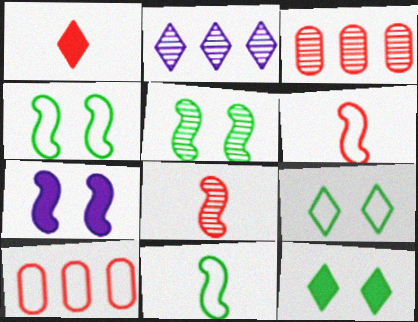[[1, 2, 9]]